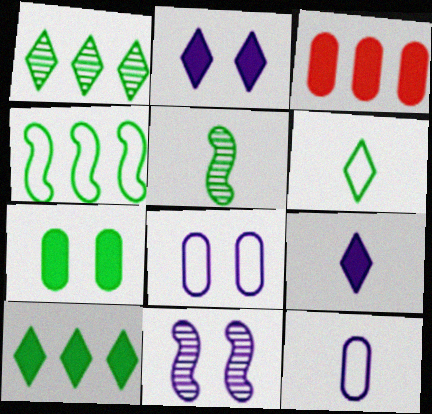[[2, 8, 11], 
[3, 6, 11]]